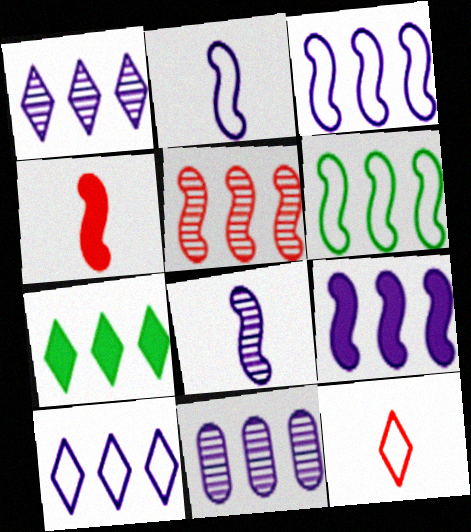[[5, 6, 9], 
[9, 10, 11]]